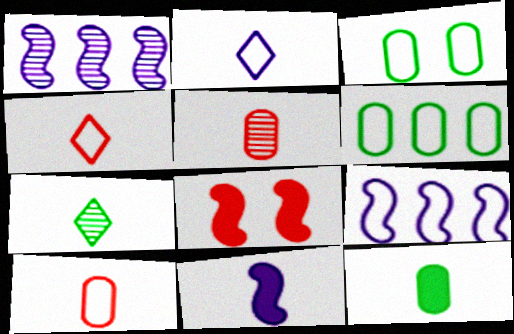[[3, 4, 9], 
[7, 10, 11]]